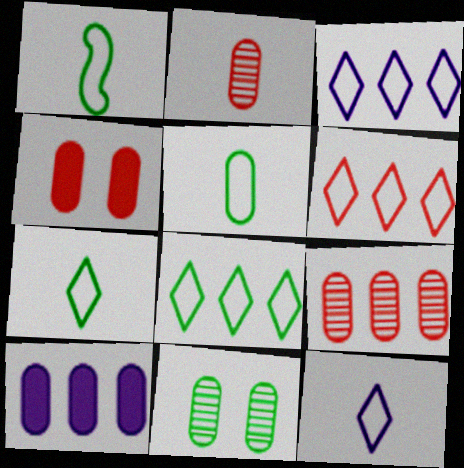[[1, 5, 7], 
[3, 6, 8]]